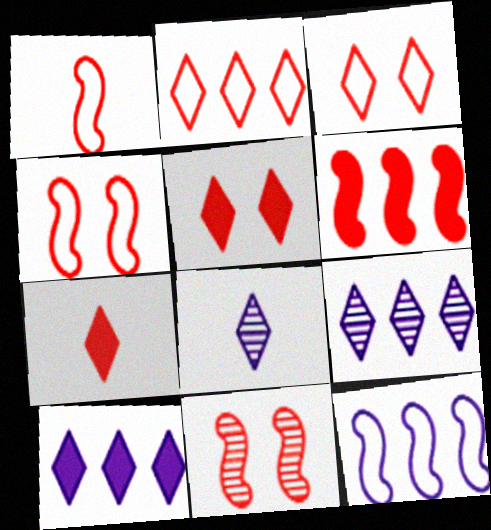[[1, 6, 11]]